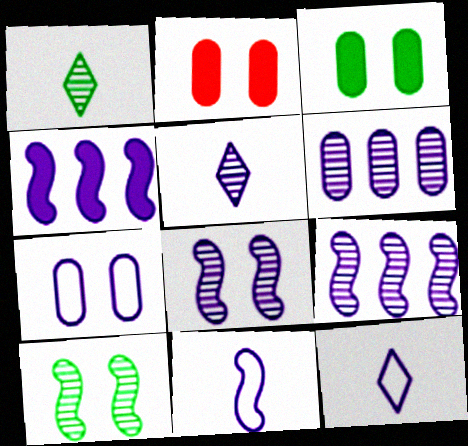[[4, 5, 7], 
[4, 8, 11], 
[5, 6, 8]]